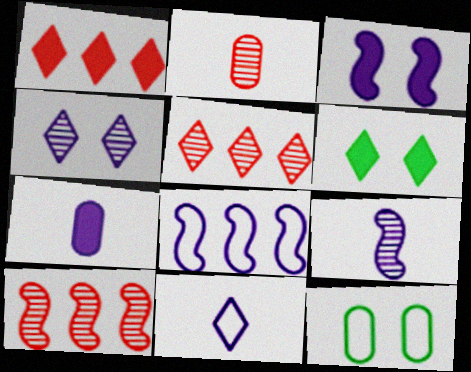[[1, 9, 12], 
[2, 6, 8], 
[3, 8, 9], 
[4, 7, 8], 
[5, 6, 11], 
[7, 9, 11]]